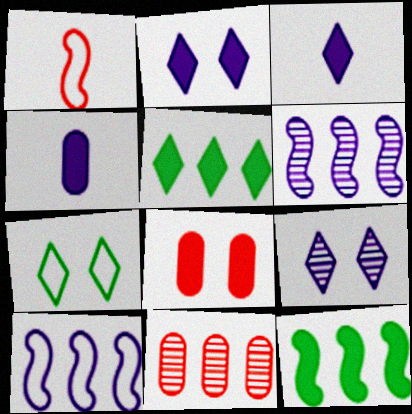[[3, 8, 12], 
[4, 9, 10], 
[5, 10, 11]]